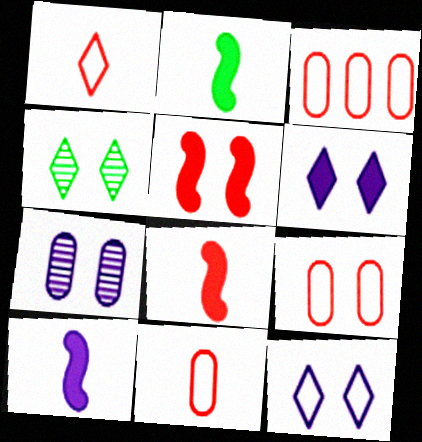[[2, 8, 10], 
[3, 4, 10], 
[3, 9, 11]]